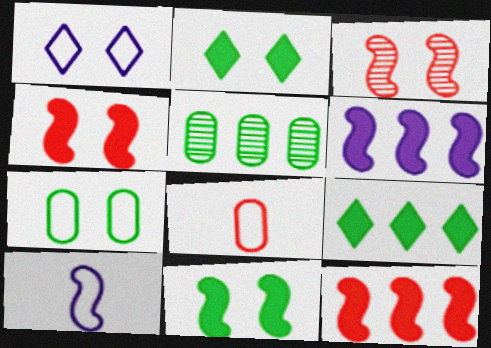[]